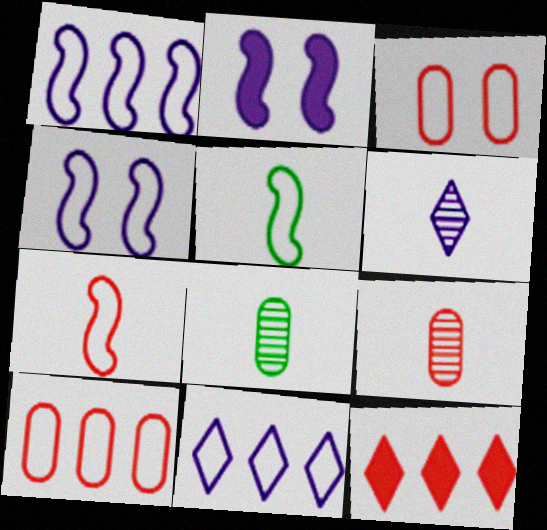[[3, 5, 11], 
[4, 8, 12]]